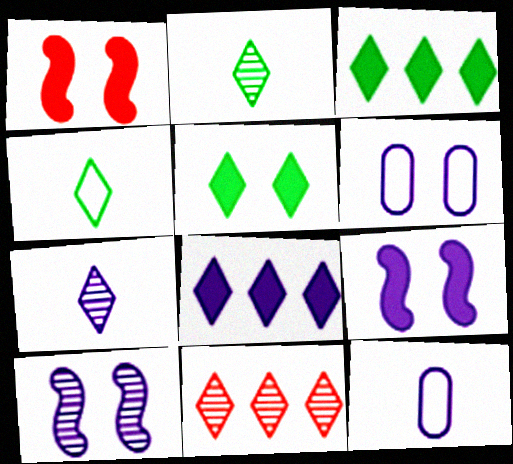[[8, 10, 12]]